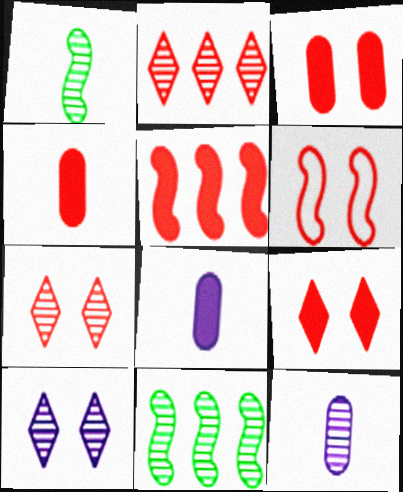[[2, 4, 6], 
[3, 6, 7], 
[4, 5, 9], 
[7, 11, 12]]